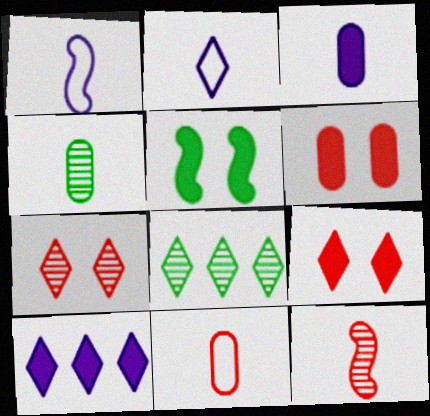[[1, 6, 8], 
[2, 8, 9], 
[3, 4, 11]]